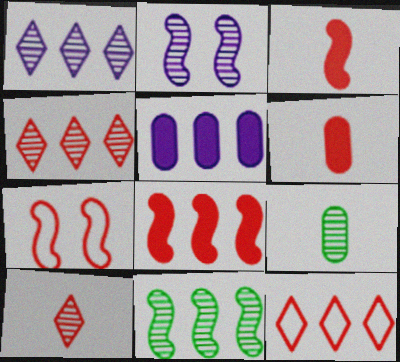[[2, 4, 9], 
[4, 6, 7], 
[5, 11, 12]]